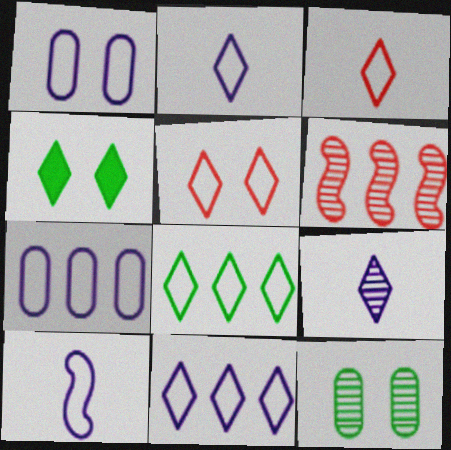[[1, 10, 11], 
[2, 5, 8], 
[6, 9, 12]]